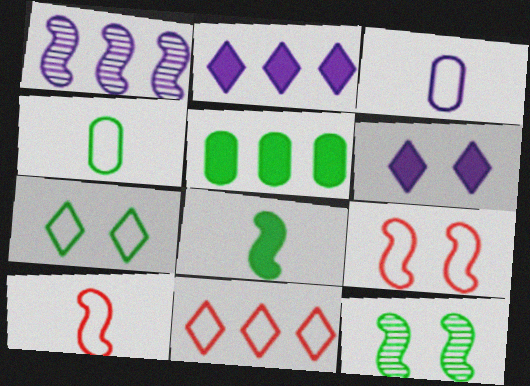[[1, 3, 6], 
[1, 5, 11], 
[1, 8, 9]]